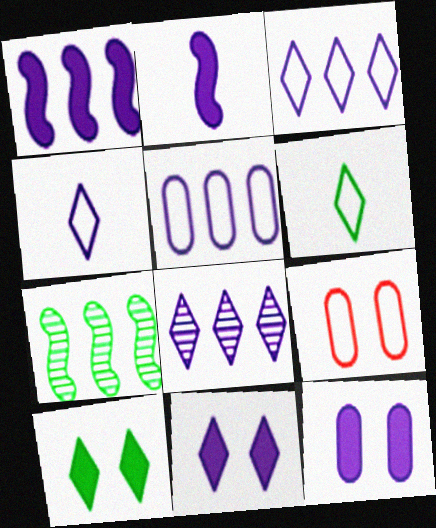[[1, 5, 8], 
[4, 8, 11]]